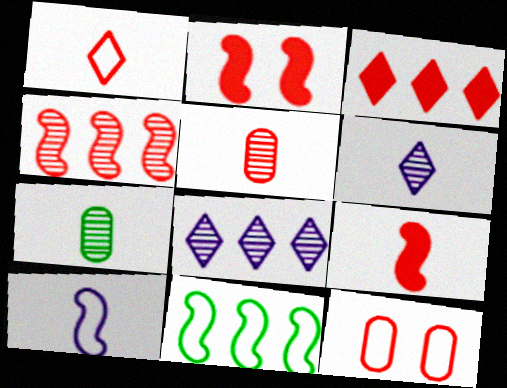[[1, 5, 9]]